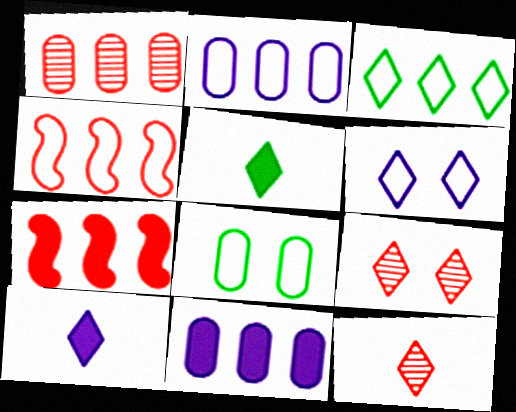[[2, 3, 4], 
[3, 9, 10]]